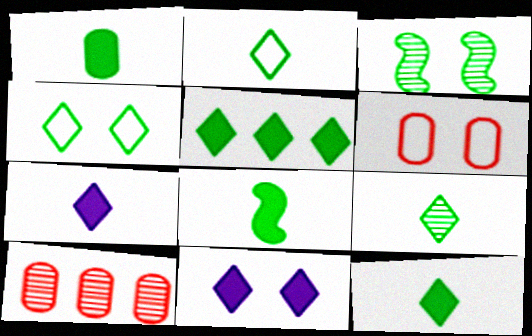[[1, 8, 12], 
[2, 9, 12], 
[3, 6, 11], 
[4, 5, 9]]